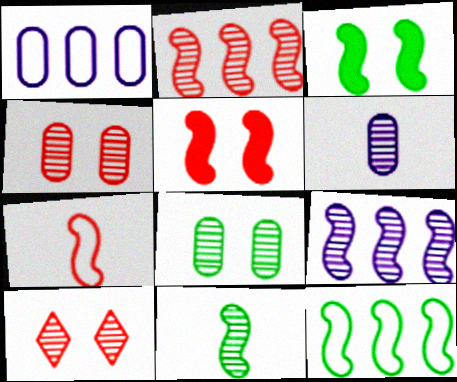[[2, 5, 7], 
[3, 7, 9], 
[3, 11, 12]]